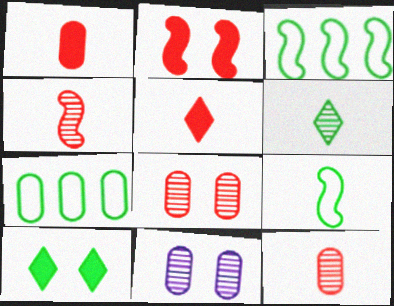[[1, 7, 11], 
[3, 5, 11]]